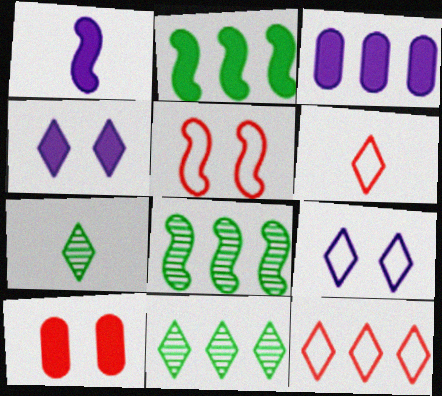[[1, 3, 4], 
[1, 5, 8], 
[3, 5, 7], 
[3, 8, 12], 
[4, 6, 11], 
[4, 7, 12]]